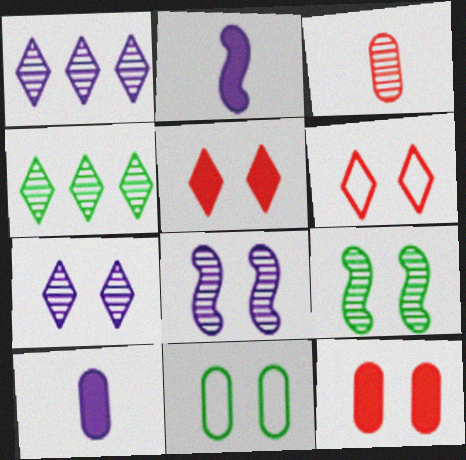[[1, 3, 9], 
[3, 4, 8], 
[5, 8, 11]]